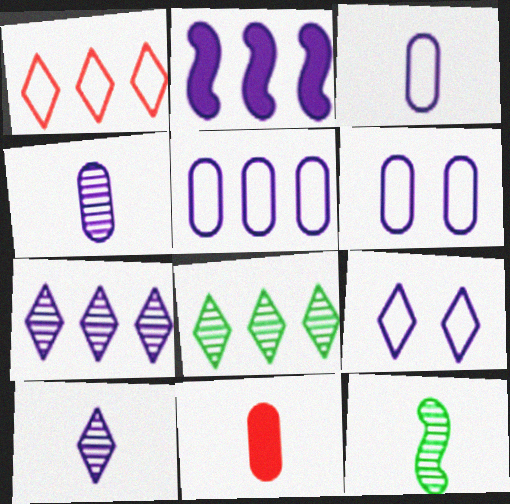[[2, 4, 9], 
[2, 5, 7], 
[2, 6, 10], 
[3, 5, 6]]